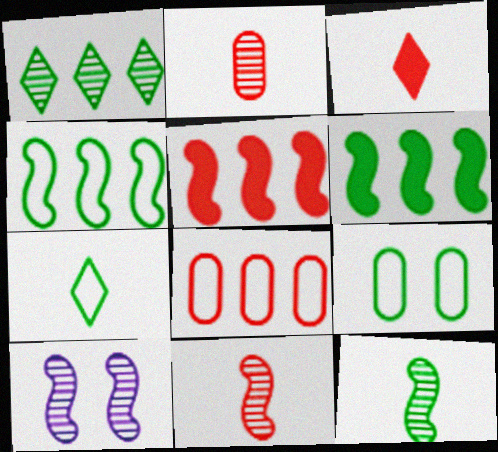[[1, 2, 10], 
[4, 7, 9]]